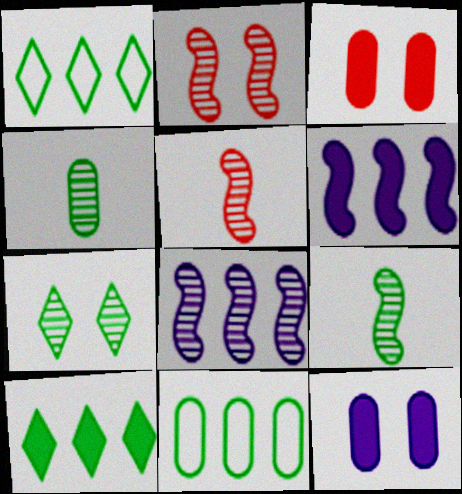[[1, 5, 12], 
[2, 8, 9]]